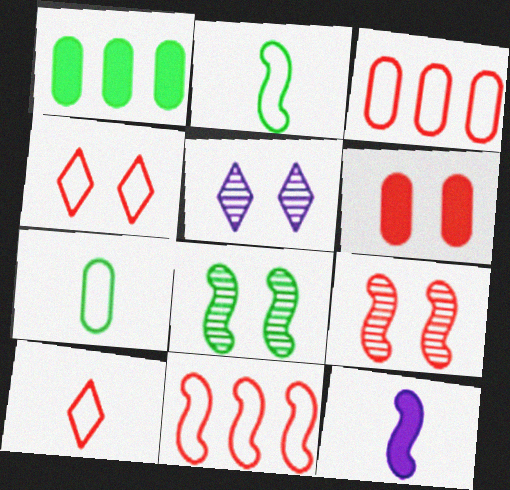[[4, 6, 9], 
[8, 11, 12]]